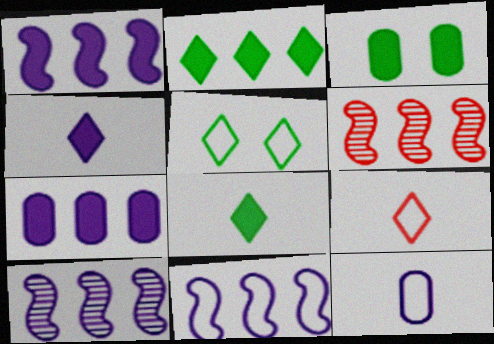[[1, 10, 11], 
[3, 9, 10]]